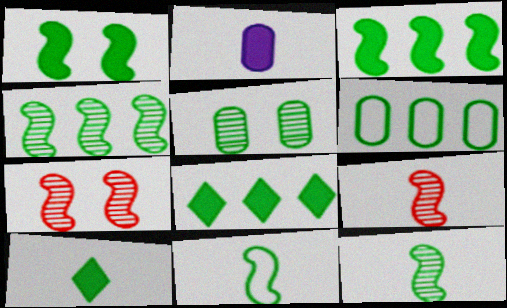[[1, 4, 11], 
[4, 6, 8], 
[5, 8, 11]]